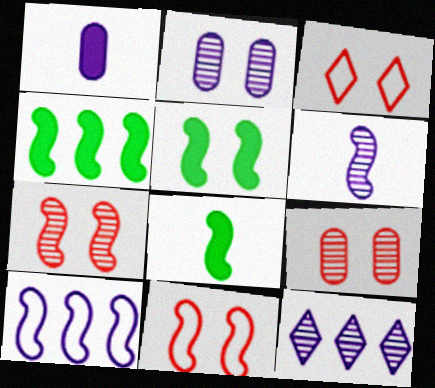[[2, 3, 5], 
[2, 6, 12], 
[4, 5, 8], 
[4, 6, 11], 
[7, 8, 10]]